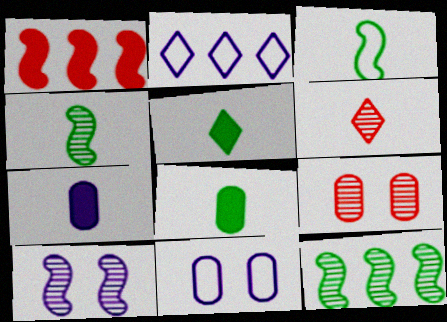[[1, 3, 10], 
[2, 7, 10], 
[3, 6, 7]]